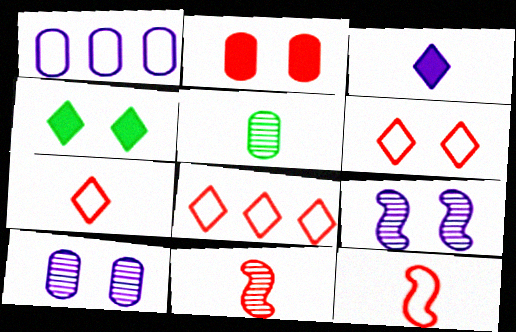[[1, 2, 5], 
[1, 3, 9], 
[1, 4, 11], 
[2, 8, 11], 
[3, 5, 12], 
[6, 7, 8]]